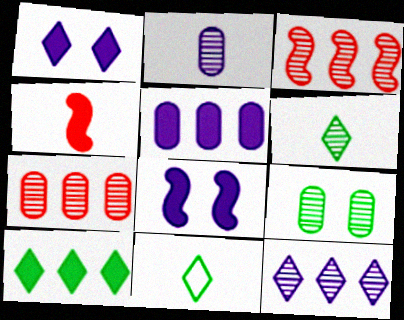[[2, 4, 11], 
[2, 7, 9], 
[7, 8, 11]]